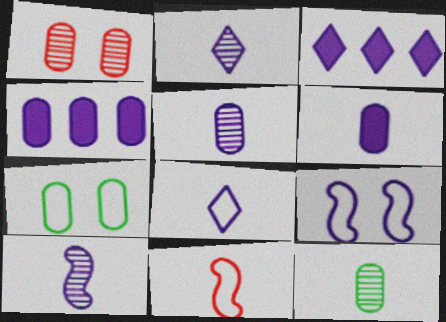[[2, 4, 9], 
[2, 5, 10], 
[3, 5, 9], 
[6, 8, 10]]